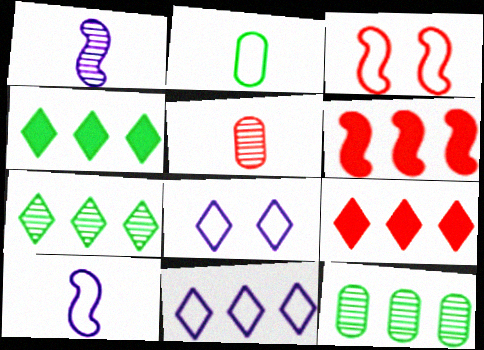[[2, 3, 11], 
[3, 5, 9], 
[6, 11, 12], 
[7, 9, 11]]